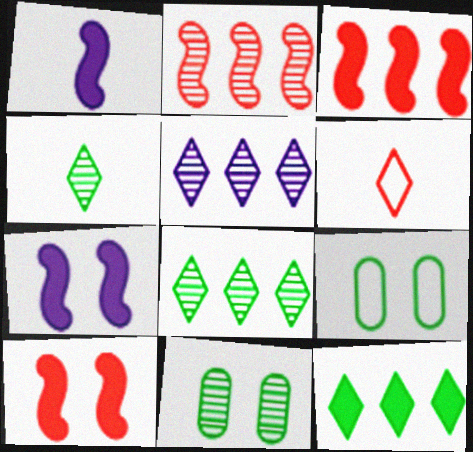[]